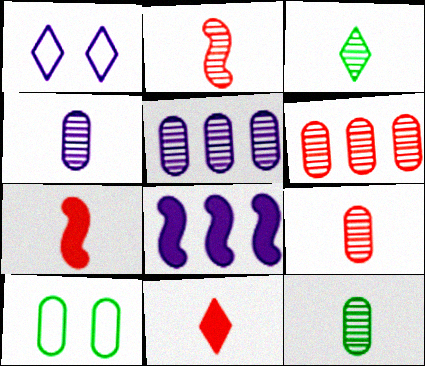[[1, 4, 8], 
[2, 3, 4], 
[4, 9, 12]]